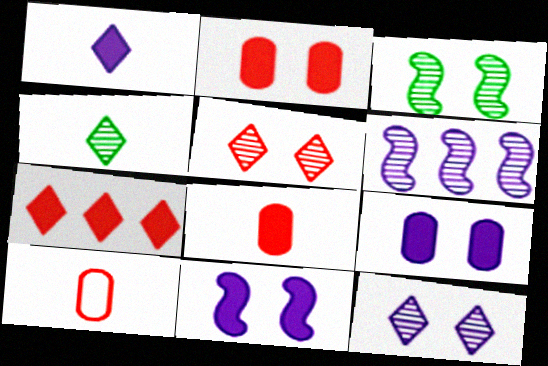[]